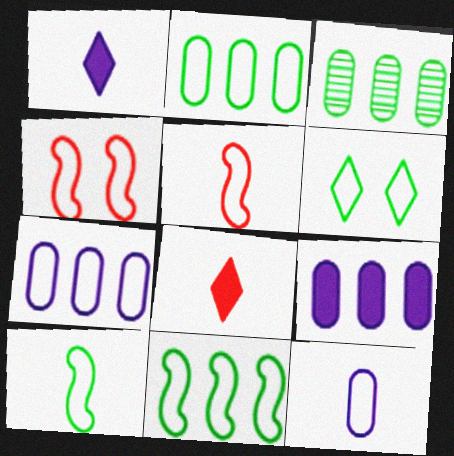[[1, 3, 4], 
[2, 6, 10], 
[5, 6, 7]]